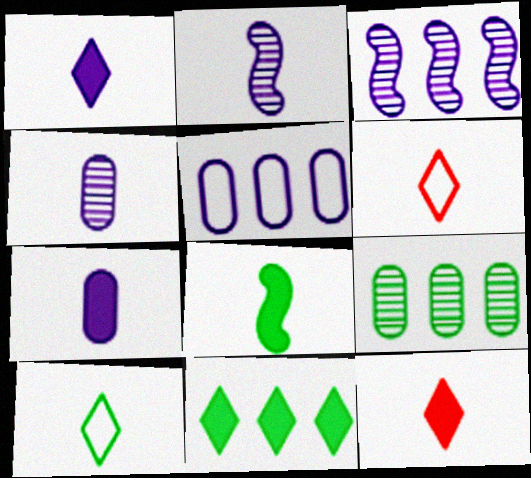[[4, 6, 8], 
[7, 8, 12]]